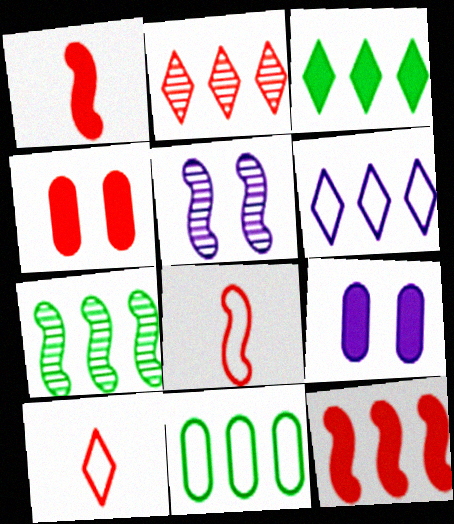[[1, 3, 9], 
[2, 3, 6], 
[2, 4, 8], 
[3, 7, 11], 
[7, 9, 10]]